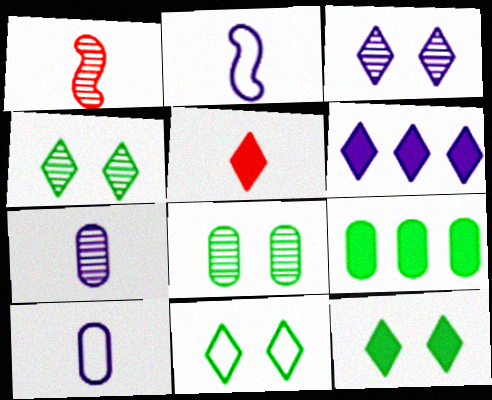[[4, 11, 12], 
[5, 6, 12]]